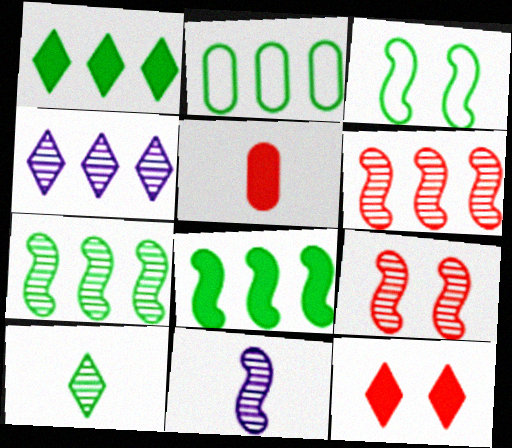[[1, 2, 7], 
[2, 11, 12], 
[3, 4, 5], 
[7, 9, 11]]